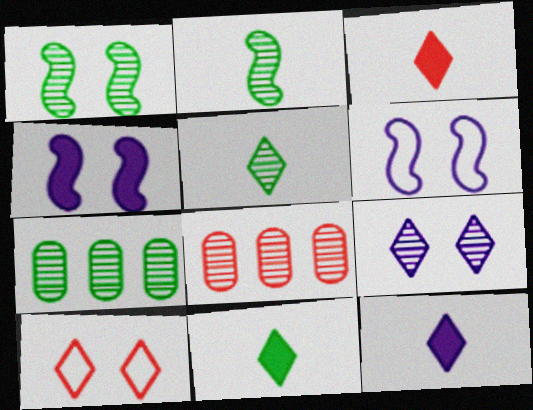[[1, 5, 7], 
[2, 8, 9], 
[3, 6, 7], 
[3, 11, 12], 
[6, 8, 11]]